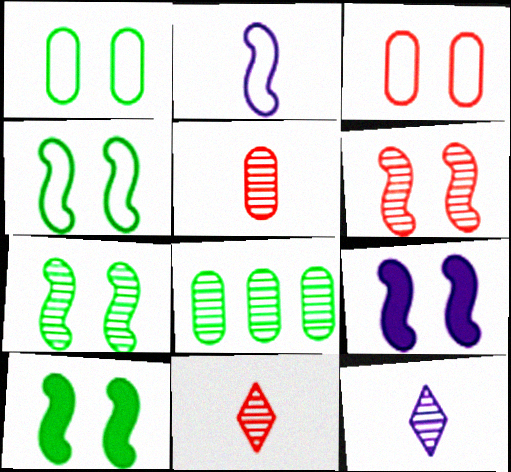[[4, 6, 9], 
[4, 7, 10], 
[6, 8, 12]]